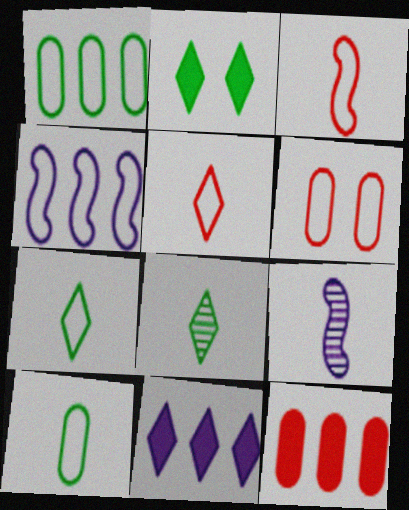[[4, 6, 7]]